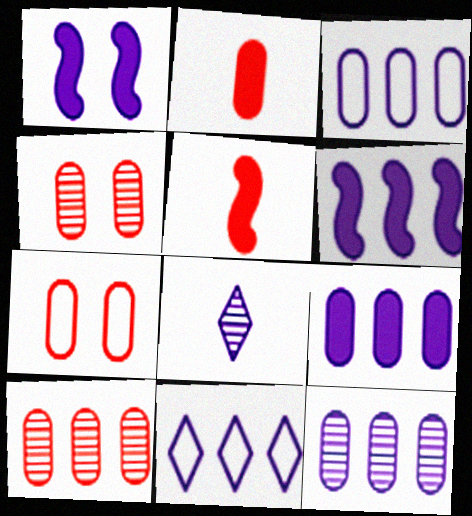[[1, 3, 8], 
[2, 7, 10], 
[3, 9, 12], 
[6, 11, 12]]